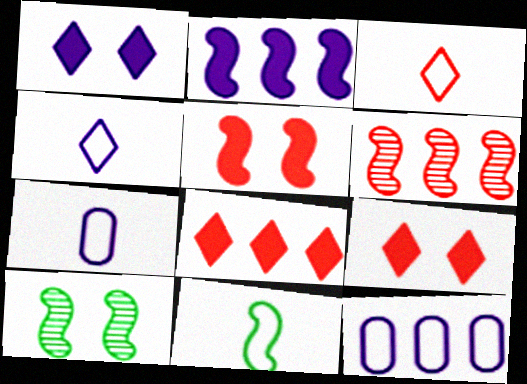[[3, 7, 11], 
[7, 8, 10]]